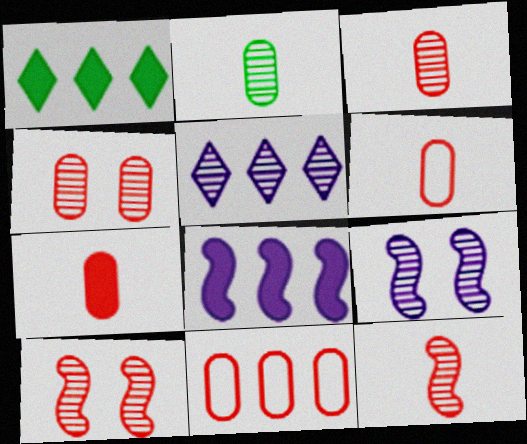[[1, 6, 9], 
[2, 5, 10], 
[3, 6, 7], 
[4, 7, 11]]